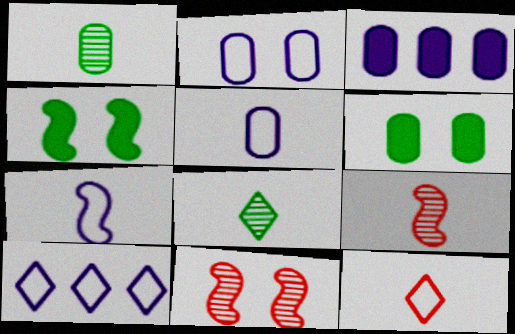[[2, 7, 10], 
[6, 9, 10]]